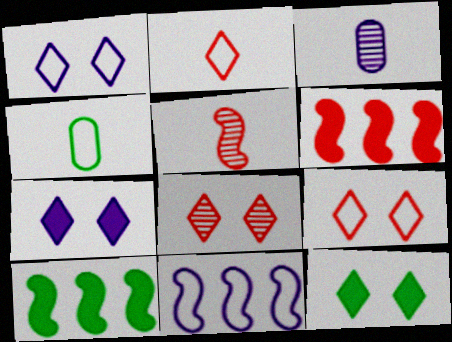[[1, 8, 12], 
[3, 7, 11], 
[3, 9, 10], 
[4, 9, 11]]